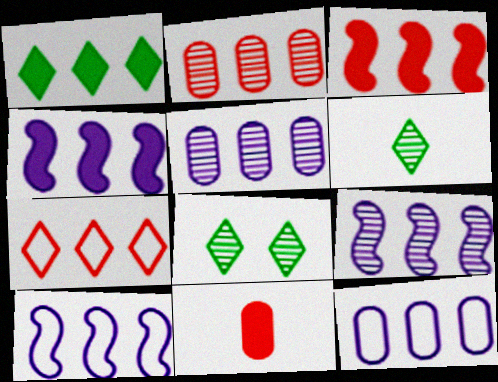[[1, 2, 10], 
[2, 3, 7], 
[4, 9, 10], 
[8, 10, 11]]